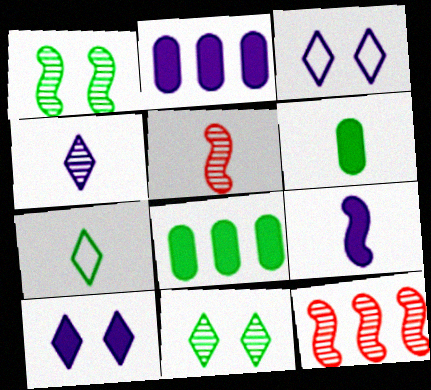[[1, 7, 8], 
[2, 9, 10], 
[3, 5, 8], 
[3, 6, 12]]